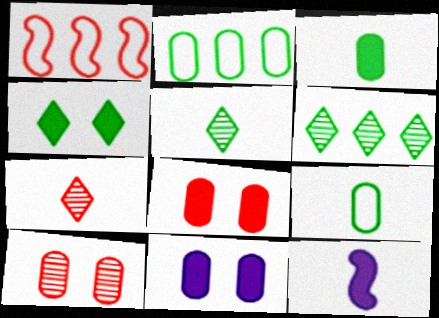[[1, 5, 11], 
[1, 7, 8], 
[7, 9, 12]]